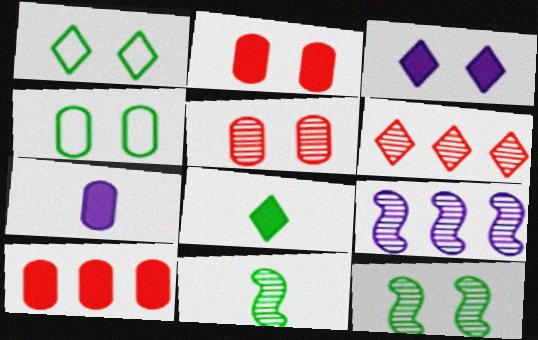[]